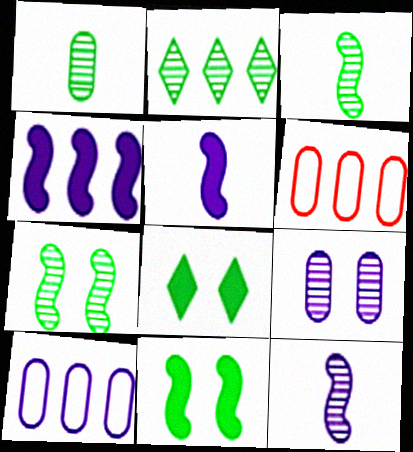[[1, 2, 7], 
[2, 4, 6], 
[6, 8, 12]]